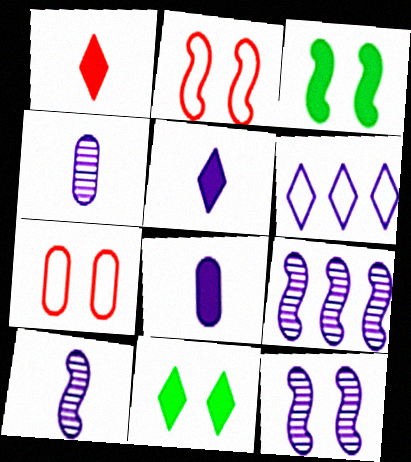[[2, 3, 12], 
[6, 8, 12], 
[7, 11, 12], 
[9, 10, 12]]